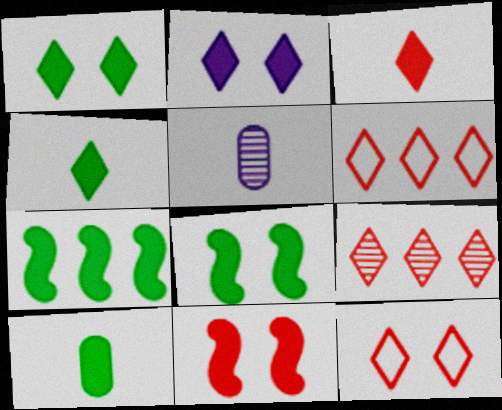[[1, 7, 10], 
[3, 9, 12], 
[5, 6, 8], 
[5, 7, 12]]